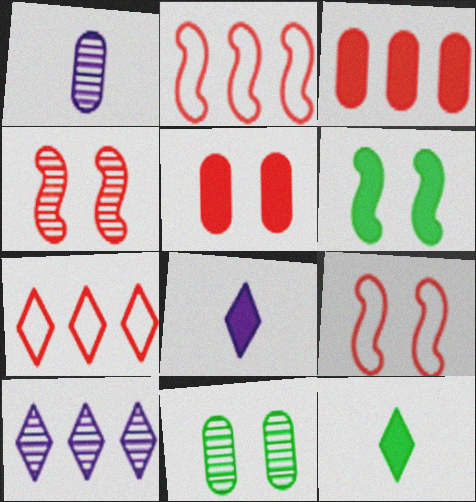[[1, 6, 7], 
[2, 8, 11], 
[3, 6, 8]]